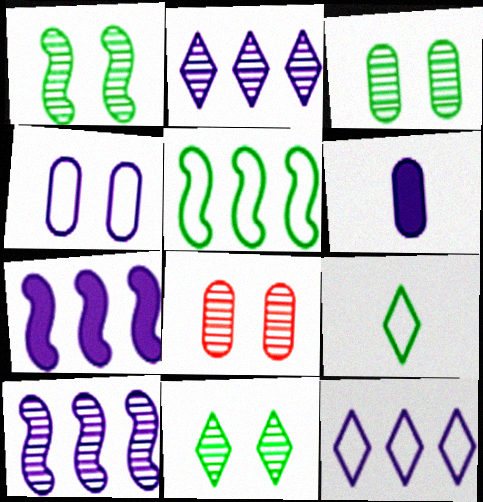[[1, 3, 11], 
[7, 8, 9]]